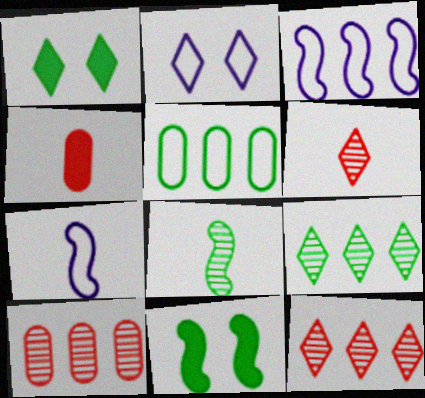[[1, 5, 8], 
[1, 7, 10]]